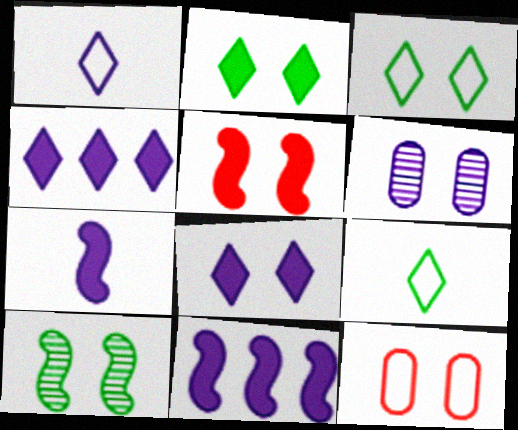[[1, 6, 11], 
[3, 5, 6], 
[8, 10, 12]]